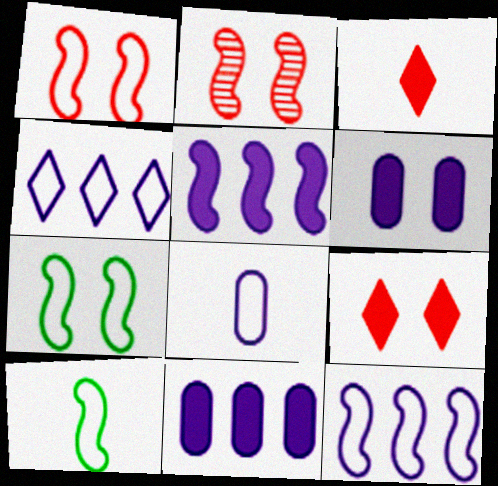[[1, 10, 12], 
[2, 5, 10]]